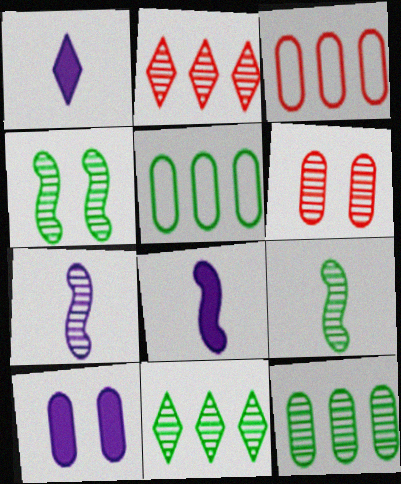[[1, 3, 4], 
[6, 7, 11]]